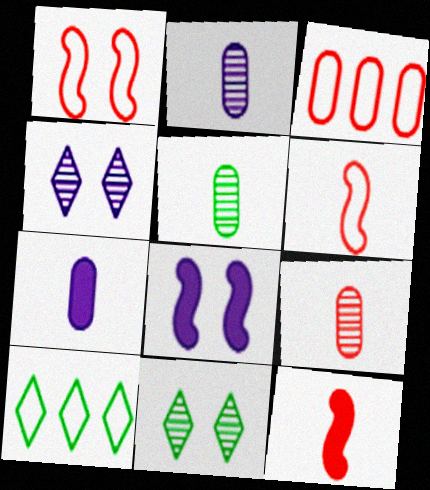[[2, 5, 9], 
[8, 9, 10]]